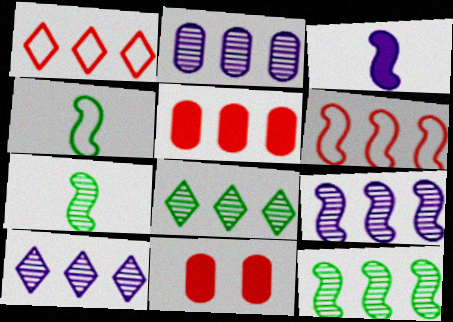[[2, 9, 10], 
[4, 10, 11]]